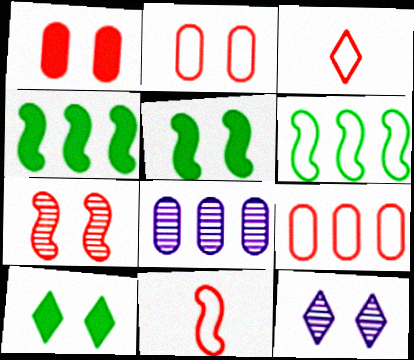[[2, 5, 12], 
[3, 5, 8], 
[8, 10, 11]]